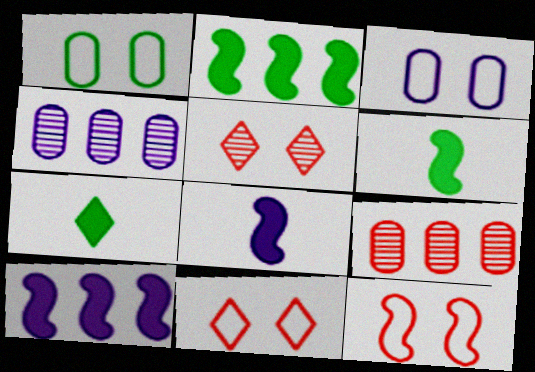[[4, 6, 11], 
[4, 7, 12]]